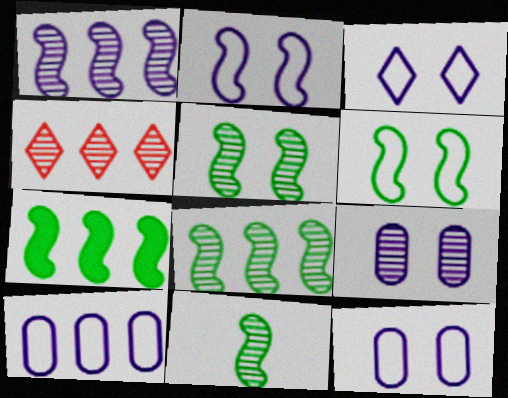[[2, 3, 12], 
[4, 7, 10], 
[4, 9, 11], 
[5, 8, 11], 
[6, 7, 11]]